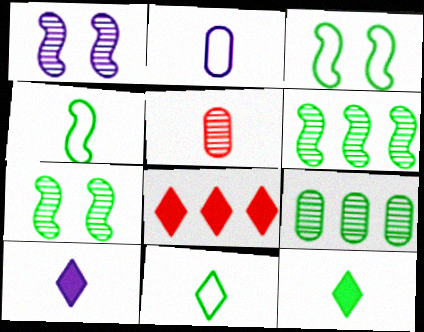[[2, 7, 8], 
[3, 9, 12], 
[4, 5, 10]]